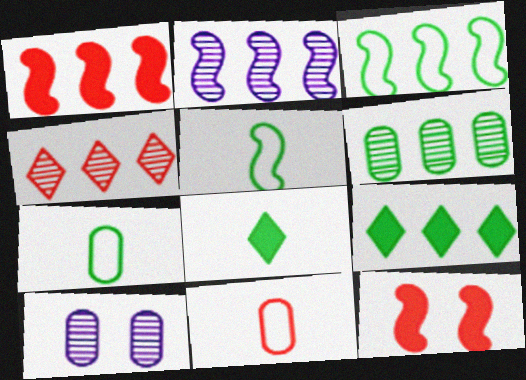[[1, 2, 3], 
[2, 4, 6], 
[2, 5, 12], 
[3, 6, 9], 
[4, 11, 12]]